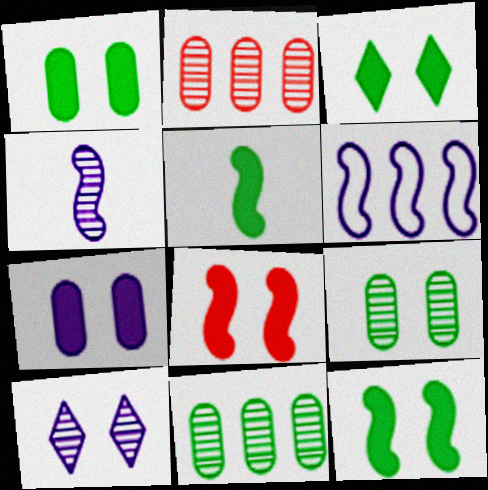[[1, 3, 12], 
[3, 7, 8]]